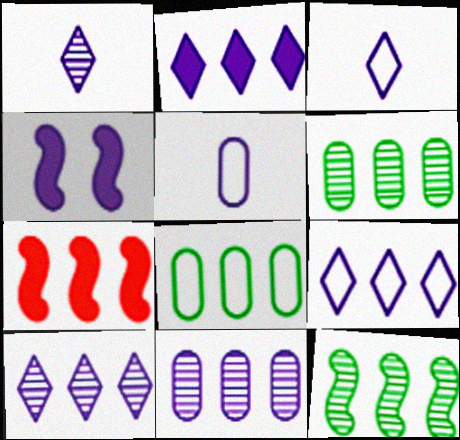[[2, 9, 10], 
[3, 4, 11], 
[4, 5, 10], 
[6, 7, 9], 
[7, 8, 10]]